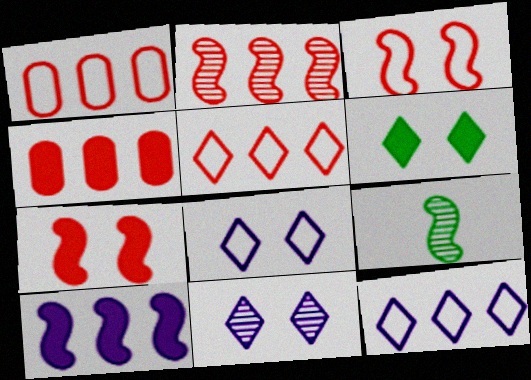[[2, 4, 5], 
[3, 9, 10], 
[4, 8, 9]]